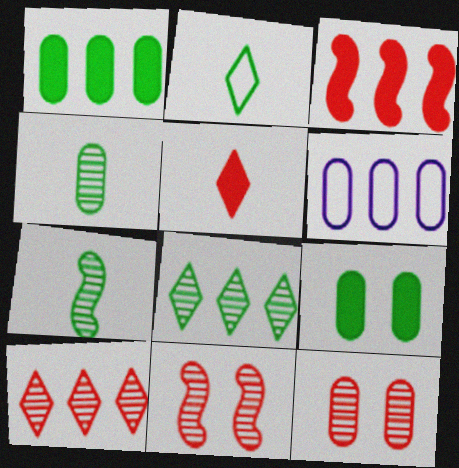[[3, 6, 8]]